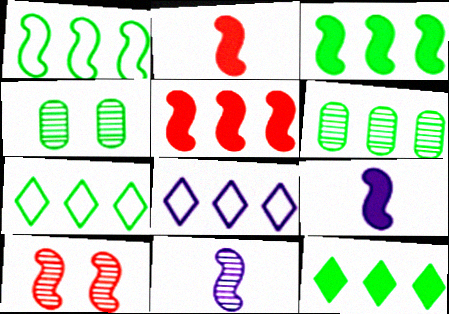[[1, 6, 12], 
[1, 9, 10], 
[2, 4, 8], 
[3, 6, 7], 
[5, 6, 8]]